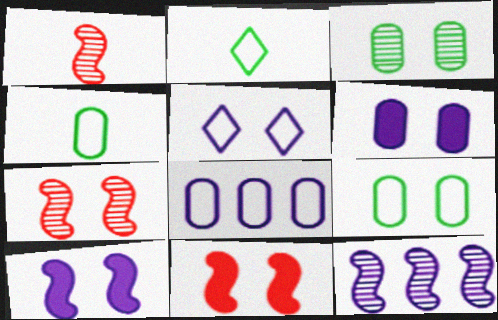[[3, 5, 11]]